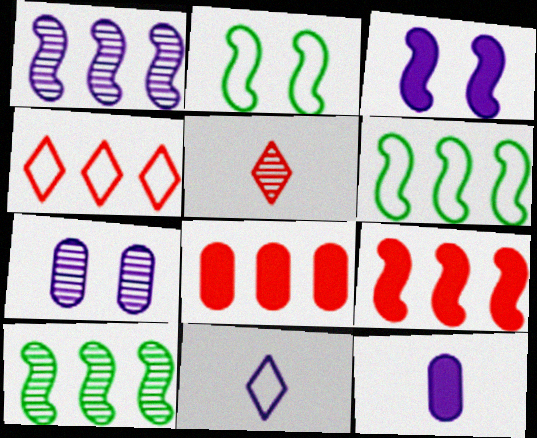[[1, 6, 9], 
[5, 7, 10]]